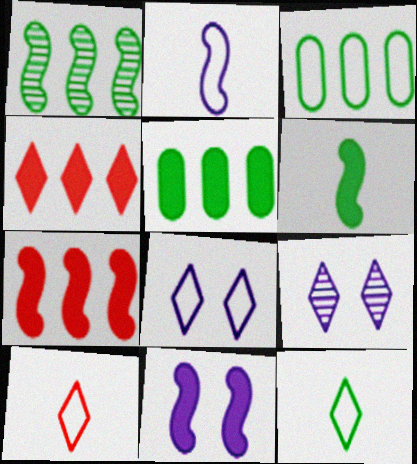[[4, 9, 12], 
[6, 7, 11]]